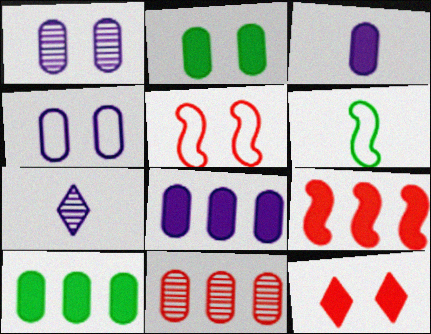[[5, 7, 10]]